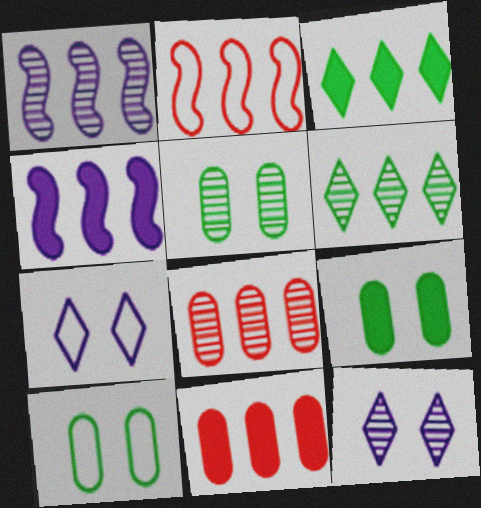[[1, 6, 8], 
[3, 4, 11], 
[5, 9, 10]]